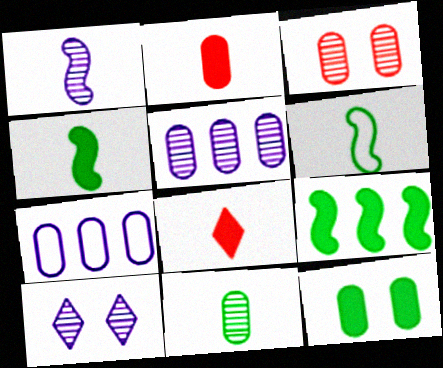[[1, 5, 10], 
[3, 5, 11]]